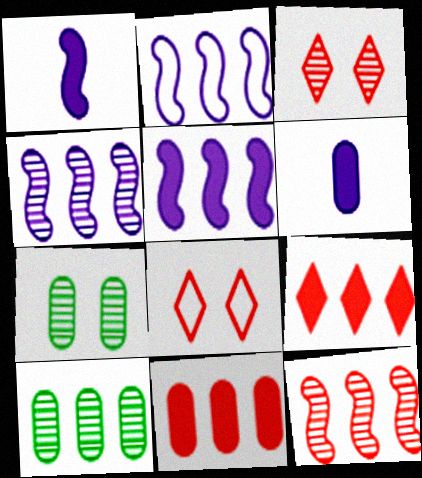[[1, 8, 10], 
[2, 4, 5], 
[2, 9, 10]]